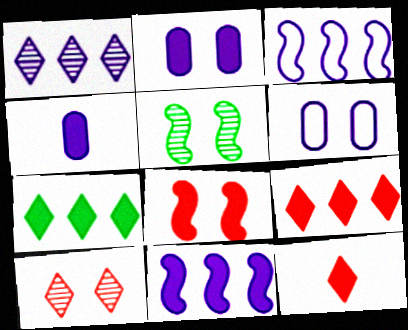[[4, 7, 8]]